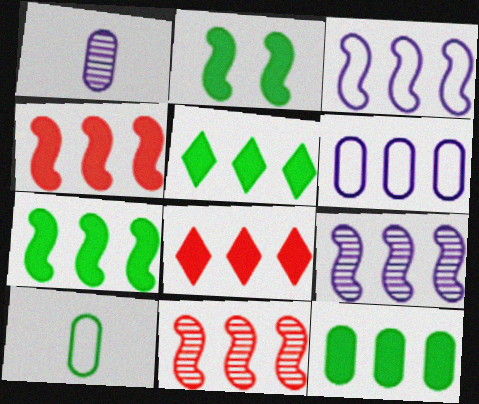[[3, 7, 11], 
[5, 6, 11], 
[5, 7, 12]]